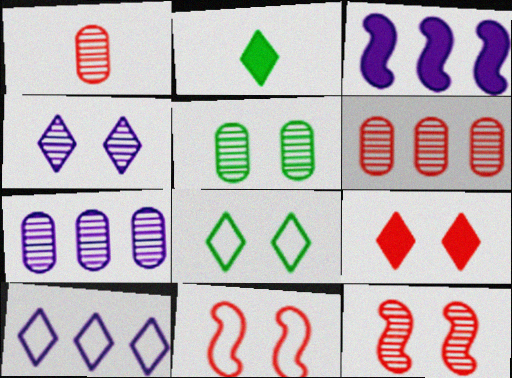[[1, 3, 8], 
[1, 5, 7], 
[2, 7, 11], 
[3, 7, 10], 
[4, 5, 12], 
[4, 8, 9]]